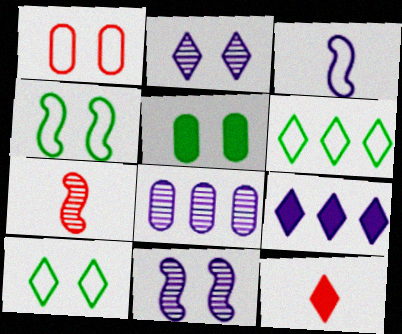[[1, 3, 6], 
[2, 6, 12], 
[4, 8, 12]]